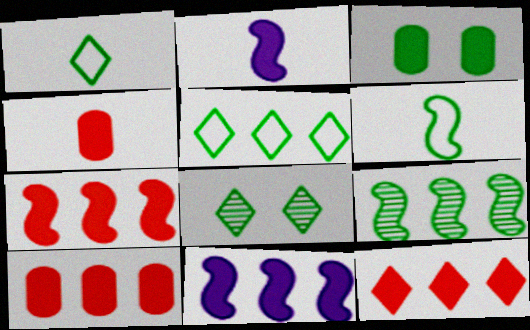[[1, 3, 9], 
[2, 3, 12], 
[7, 10, 12]]